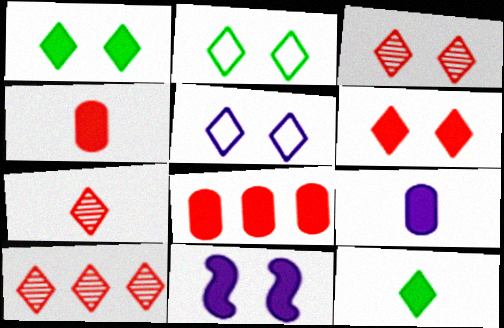[[1, 3, 5], 
[3, 7, 10], 
[5, 10, 12], 
[8, 11, 12]]